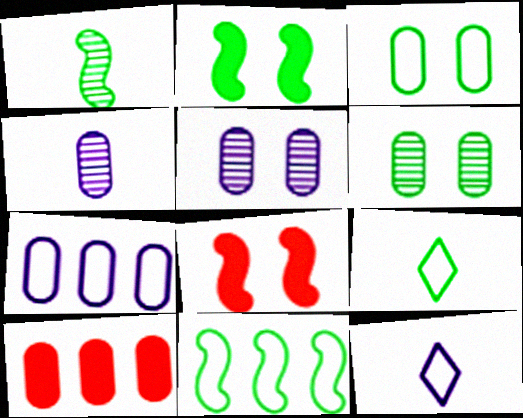[[1, 2, 11], 
[3, 4, 10], 
[3, 9, 11]]